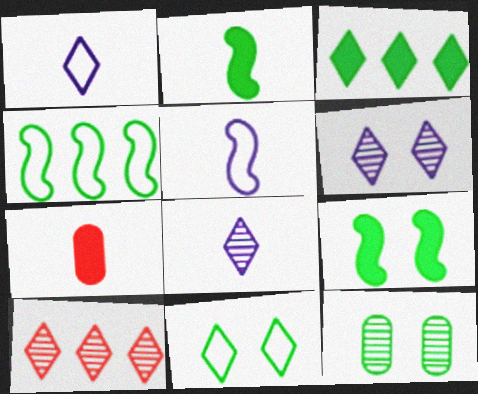[[4, 6, 7], 
[9, 11, 12]]